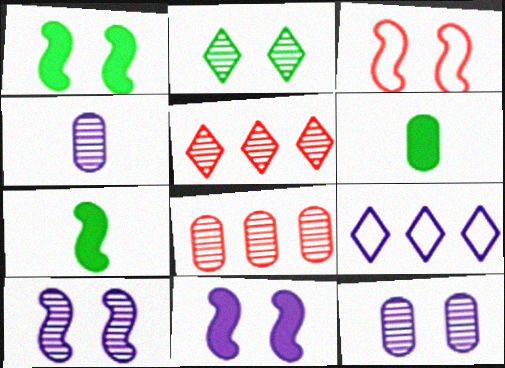[[1, 3, 10], 
[4, 9, 11]]